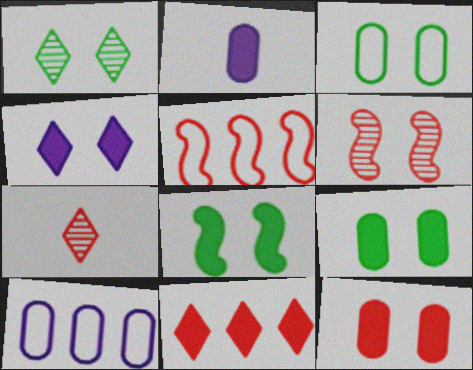[[1, 2, 5], 
[1, 3, 8], 
[2, 8, 11], 
[3, 4, 6], 
[4, 8, 12], 
[5, 7, 12], 
[7, 8, 10]]